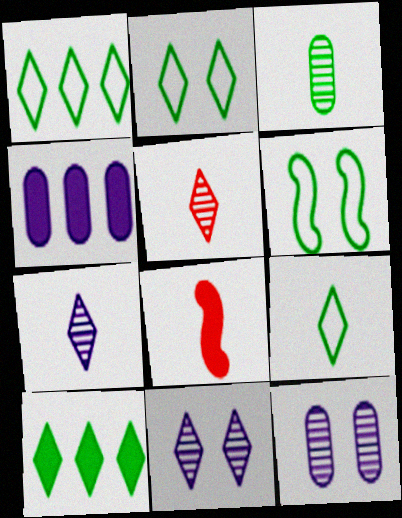[[1, 2, 9], 
[1, 8, 12], 
[3, 6, 10], 
[4, 5, 6]]